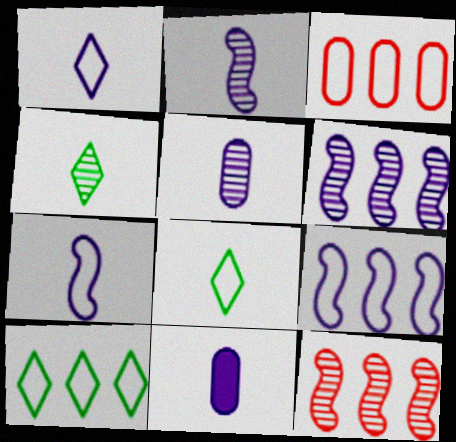[[1, 2, 11], 
[3, 9, 10]]